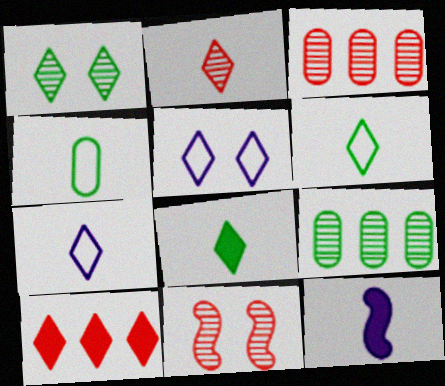[[1, 7, 10], 
[2, 3, 11], 
[2, 4, 12], 
[2, 7, 8]]